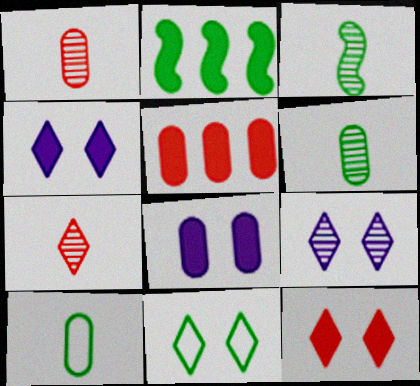[[2, 6, 11], 
[9, 11, 12]]